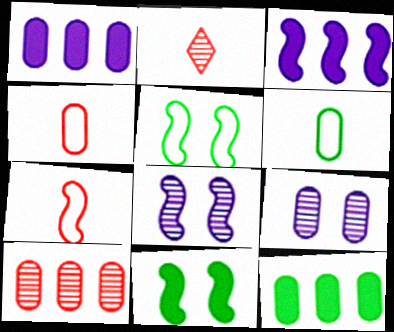[[1, 2, 5], 
[4, 9, 12]]